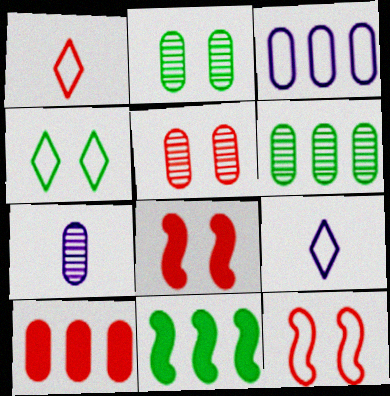[[3, 6, 10], 
[5, 6, 7], 
[5, 9, 11], 
[6, 8, 9]]